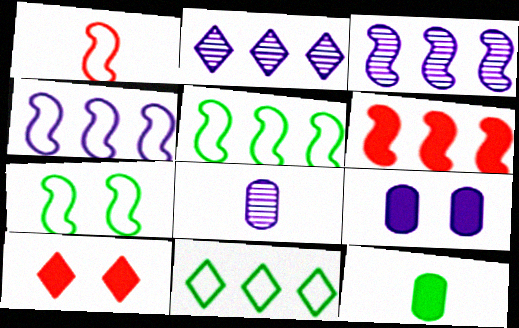[[1, 4, 7], 
[3, 5, 6], 
[5, 8, 10]]